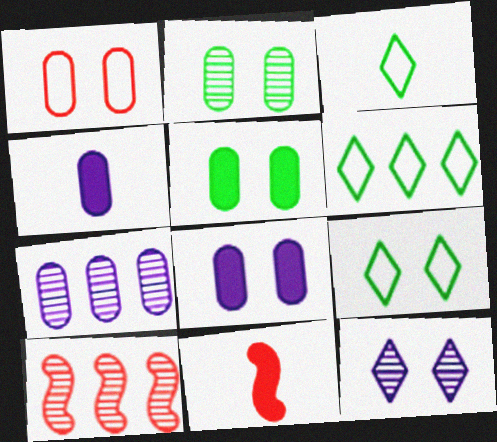[[1, 2, 8], 
[3, 6, 9], 
[3, 8, 10], 
[4, 9, 10], 
[7, 9, 11]]